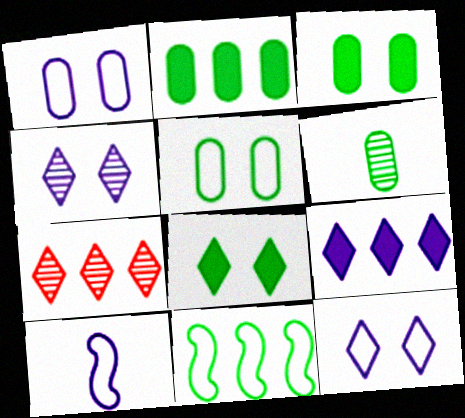[[2, 5, 6], 
[3, 7, 10], 
[6, 8, 11]]